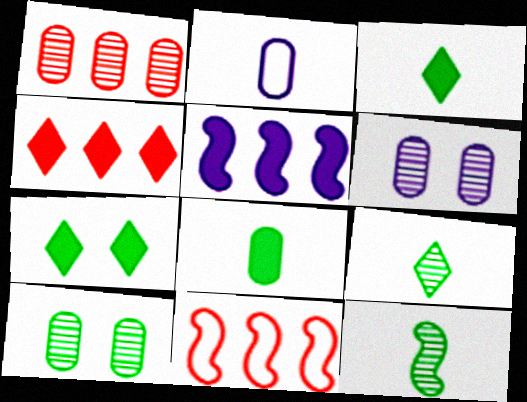[[1, 4, 11], 
[3, 6, 11]]